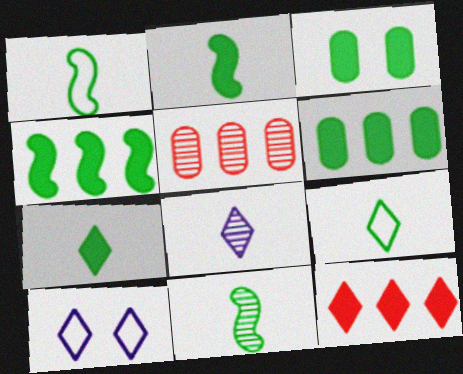[[1, 2, 11], 
[2, 5, 10], 
[3, 4, 7]]